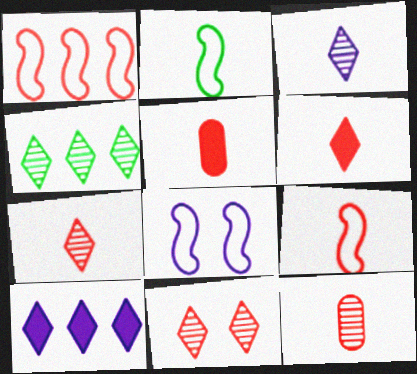[[1, 2, 8], 
[1, 5, 11], 
[2, 3, 5], 
[3, 4, 11], 
[4, 5, 8], 
[5, 7, 9], 
[6, 9, 12]]